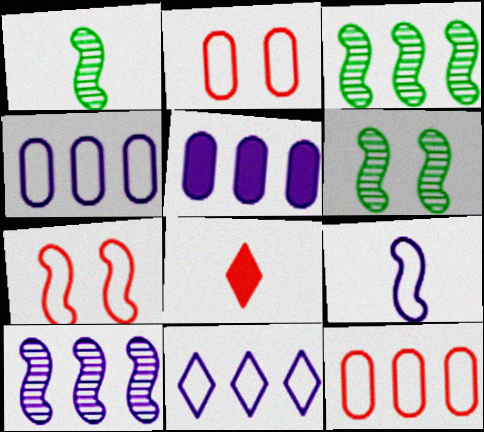[[1, 3, 6], 
[4, 6, 8], 
[5, 10, 11]]